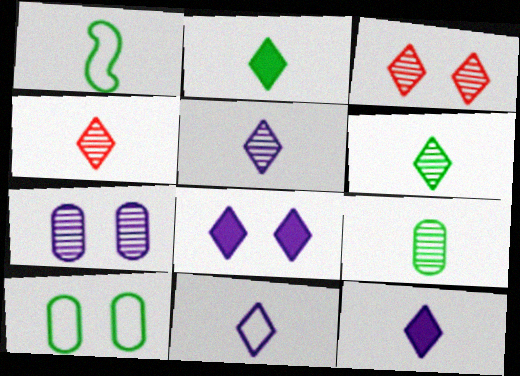[[1, 2, 9], 
[2, 4, 11], 
[4, 5, 6], 
[5, 11, 12]]